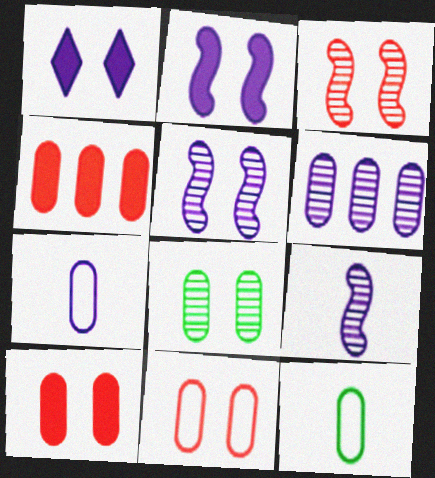[[4, 7, 8], 
[6, 10, 12]]